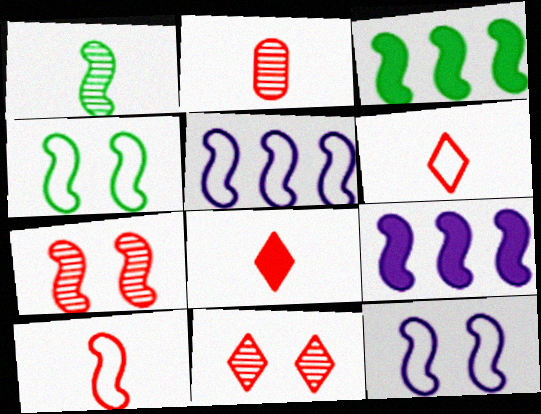[[1, 3, 4], 
[2, 8, 10], 
[4, 5, 10]]